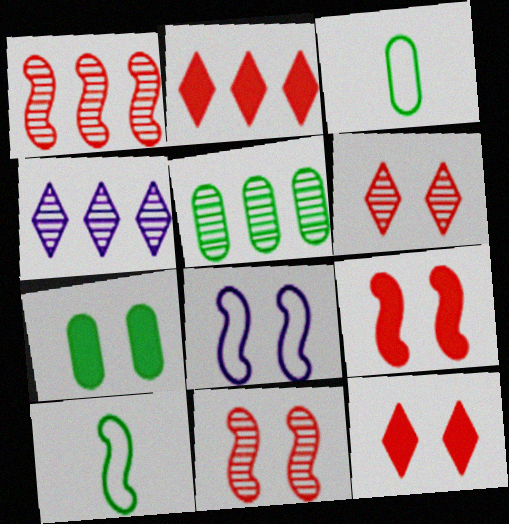[[1, 4, 5], 
[3, 4, 9], 
[3, 5, 7], 
[6, 7, 8]]